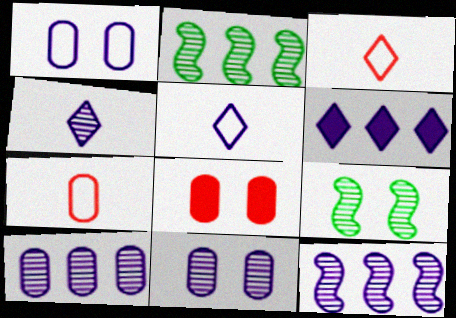[[2, 5, 8], 
[4, 11, 12], 
[6, 7, 9]]